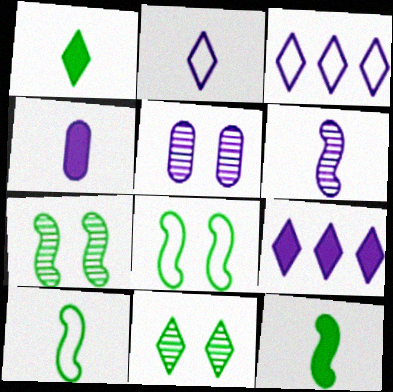[[2, 4, 6]]